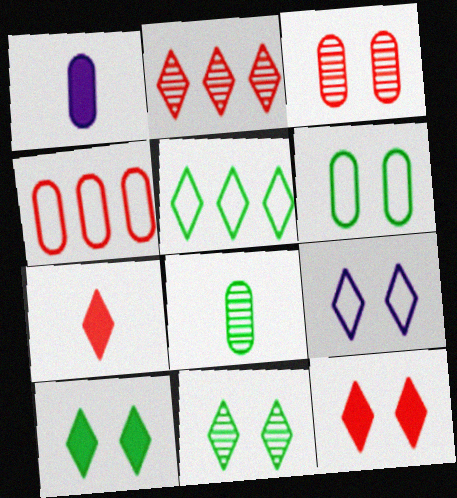[[9, 11, 12]]